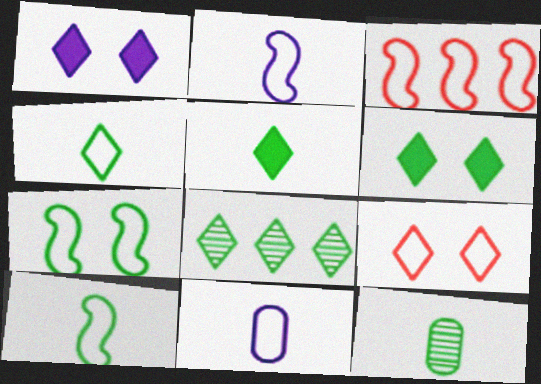[[1, 3, 12], 
[2, 3, 7], 
[4, 6, 8], 
[5, 10, 12]]